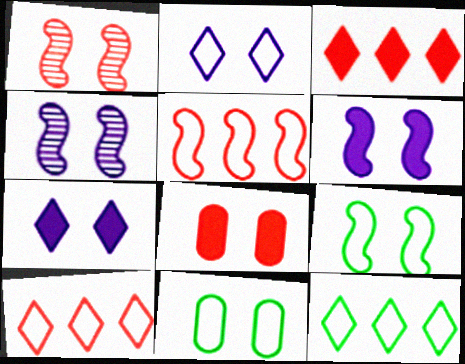[[1, 6, 9], 
[1, 7, 11]]